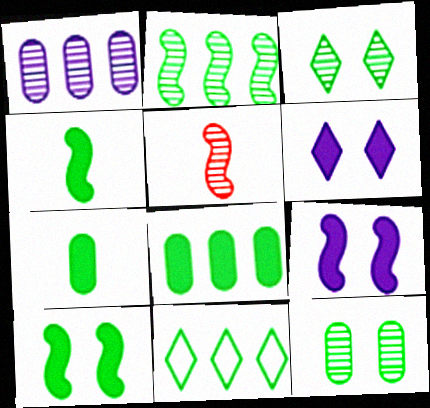[[1, 3, 5], 
[2, 8, 11], 
[4, 11, 12]]